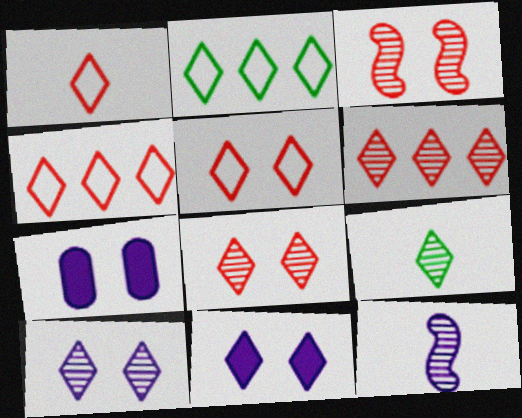[[1, 4, 5], 
[4, 9, 11], 
[6, 9, 10]]